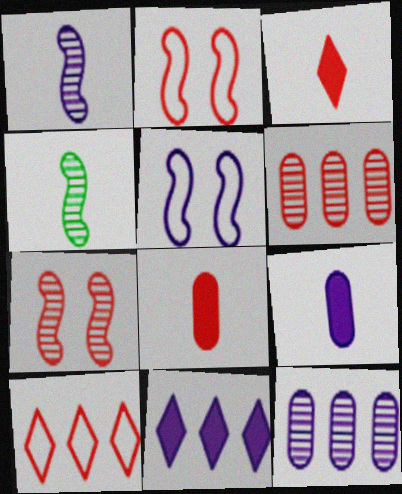[[2, 3, 6], 
[7, 8, 10]]